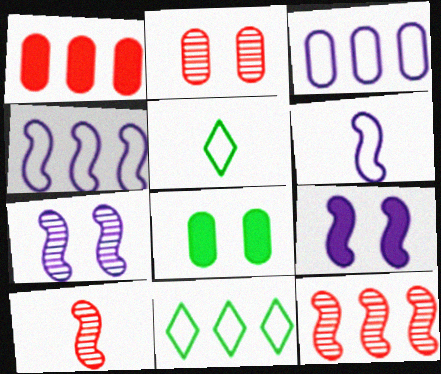[[1, 5, 7]]